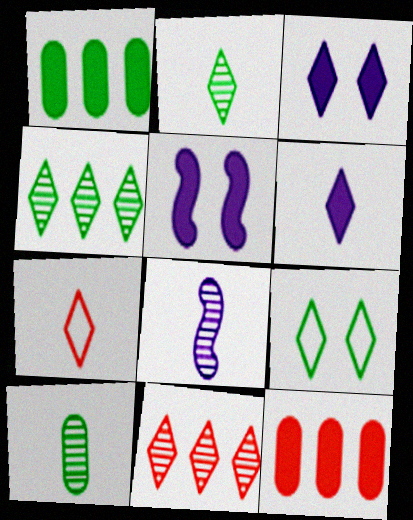[[2, 6, 7], 
[3, 4, 7], 
[6, 9, 11], 
[8, 9, 12]]